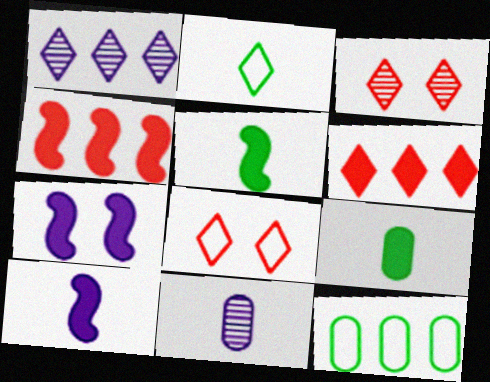[[1, 4, 12], 
[3, 10, 12], 
[4, 5, 7], 
[6, 7, 9]]